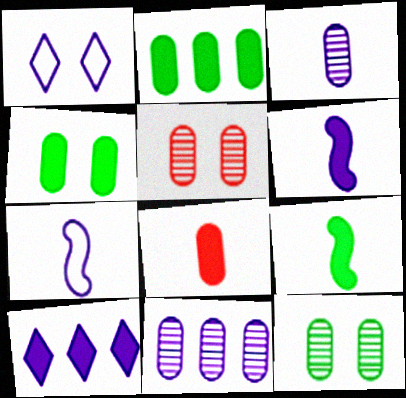[[1, 6, 11]]